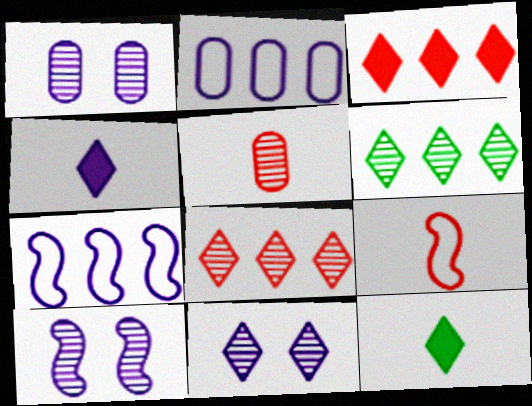[[1, 4, 7], 
[1, 10, 11], 
[2, 4, 10], 
[5, 6, 10]]